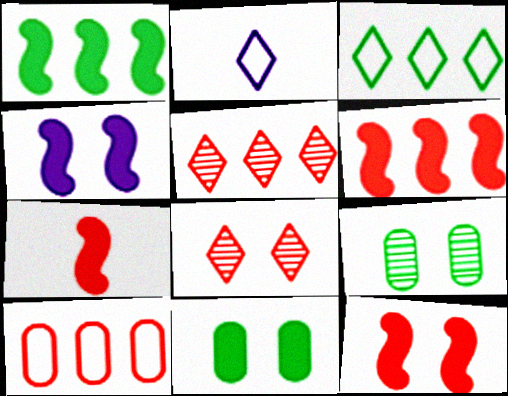[[1, 4, 7], 
[2, 6, 9], 
[5, 6, 10], 
[6, 7, 12], 
[7, 8, 10]]